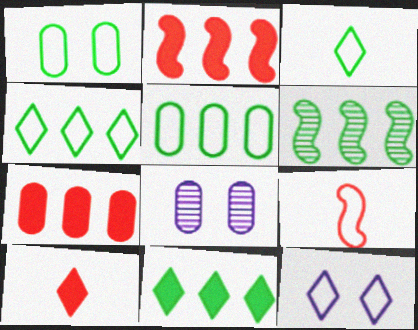[[2, 3, 8], 
[5, 6, 11], 
[5, 9, 12], 
[8, 9, 11]]